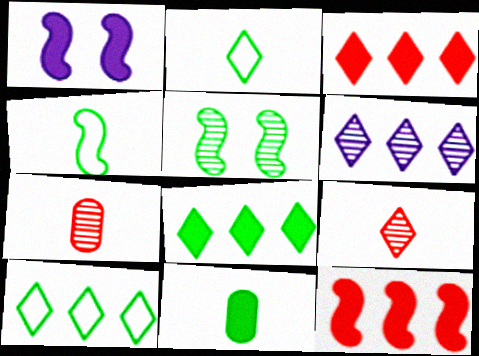[[1, 3, 11], 
[1, 7, 10], 
[3, 6, 10], 
[5, 6, 7], 
[5, 10, 11]]